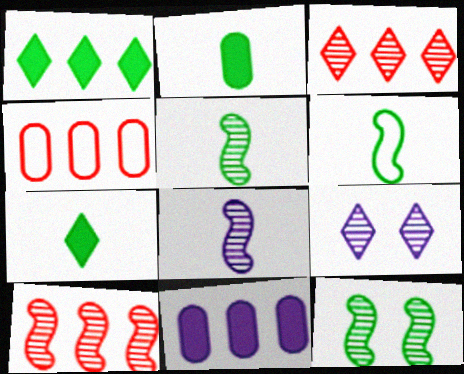[[8, 10, 12]]